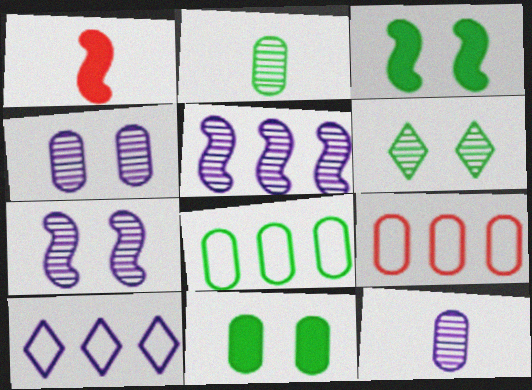[[2, 8, 11], 
[9, 11, 12]]